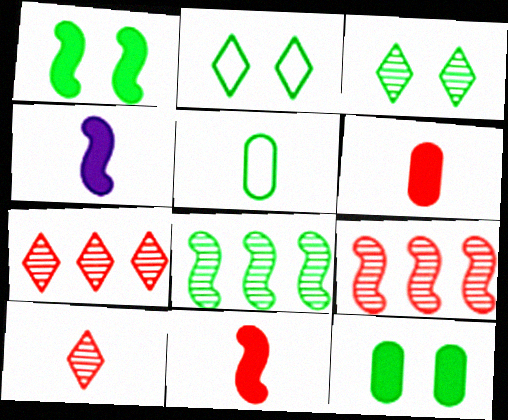[[4, 5, 10]]